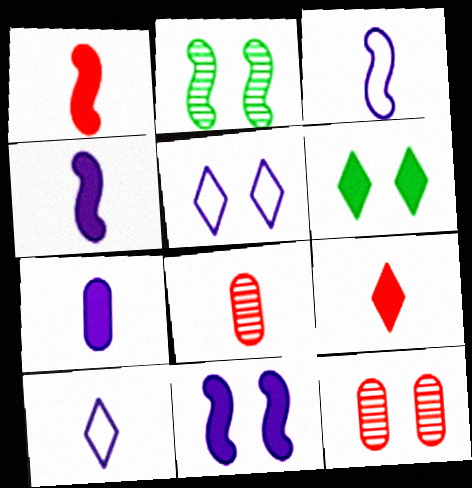[]